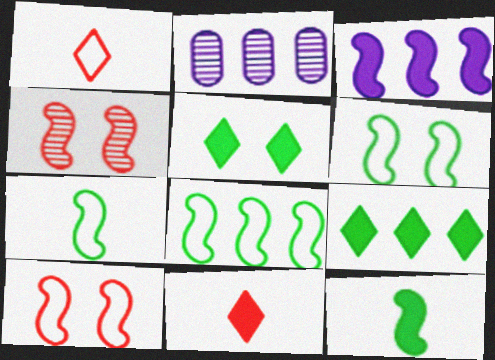[[2, 6, 11], 
[3, 4, 7], 
[6, 7, 8]]